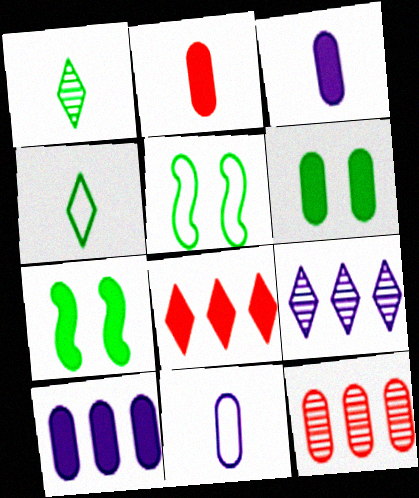[[2, 5, 9], 
[2, 6, 10], 
[3, 7, 8], 
[6, 11, 12]]